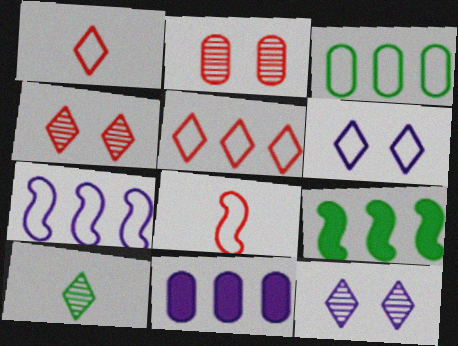[[3, 5, 7], 
[3, 6, 8]]